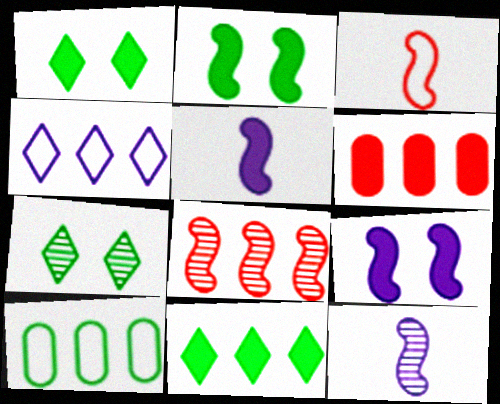[[1, 5, 6]]